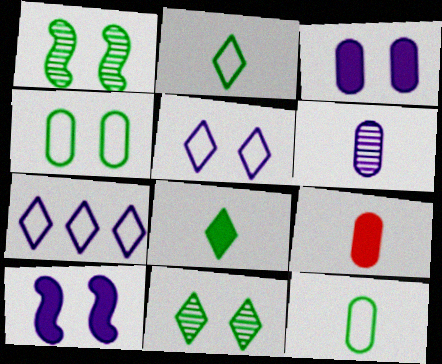[[1, 7, 9], 
[6, 7, 10], 
[6, 9, 12]]